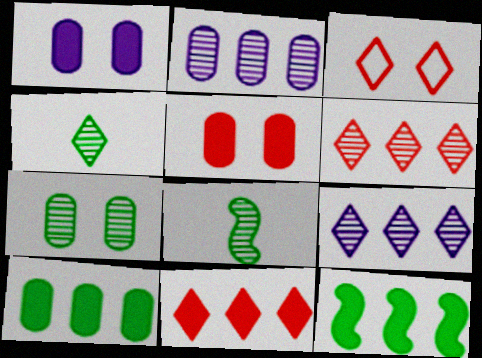[]